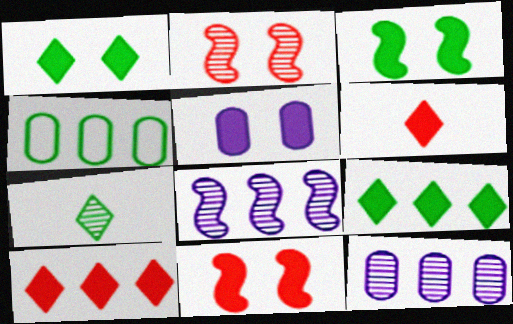[[1, 5, 11], 
[2, 7, 12], 
[3, 4, 7], 
[4, 8, 10]]